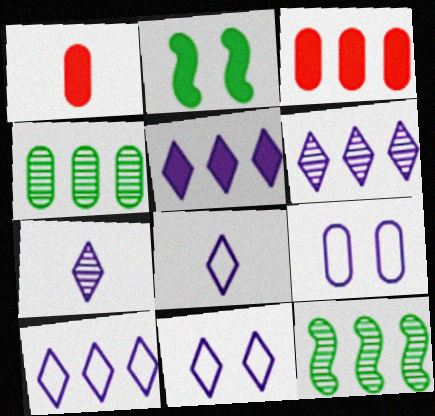[[1, 2, 5], 
[1, 4, 9], 
[1, 11, 12], 
[3, 10, 12], 
[5, 6, 10], 
[5, 7, 11], 
[8, 10, 11]]